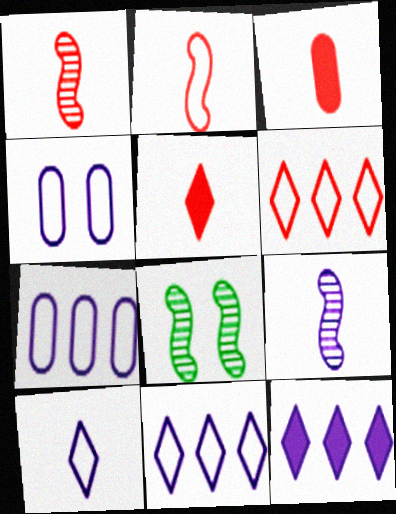[[3, 8, 11], 
[4, 9, 12], 
[5, 7, 8]]